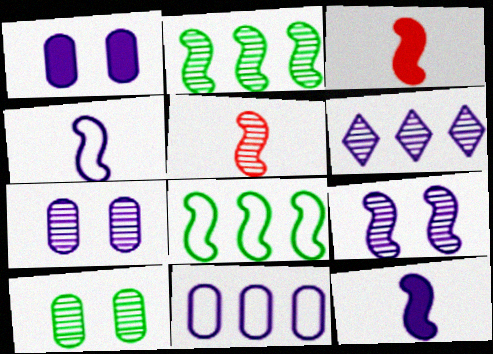[[1, 4, 6], 
[2, 5, 9], 
[3, 8, 9], 
[5, 6, 10]]